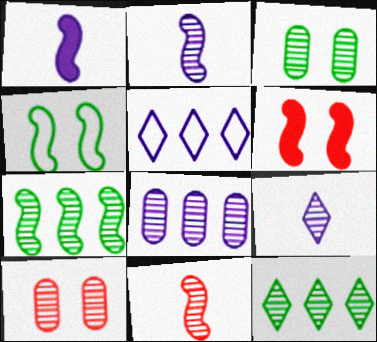[[2, 10, 12], 
[7, 9, 10]]